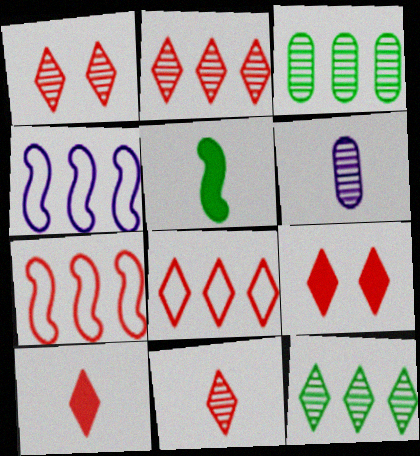[[1, 2, 11], 
[1, 8, 10], 
[8, 9, 11]]